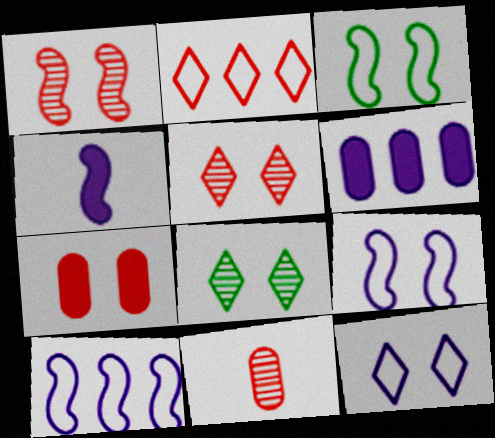[[7, 8, 9]]